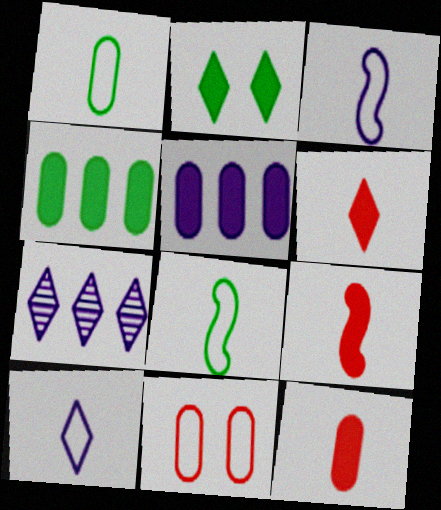[[2, 5, 9], 
[6, 9, 12]]